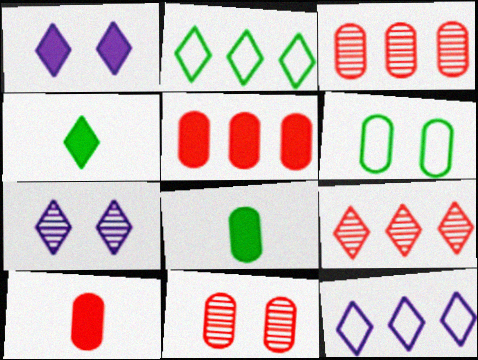[]